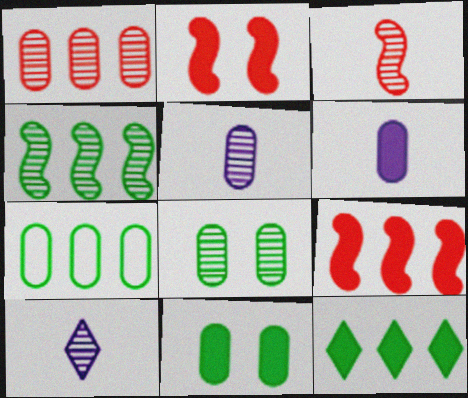[[1, 5, 8], 
[2, 6, 12], 
[2, 7, 10], 
[4, 7, 12]]